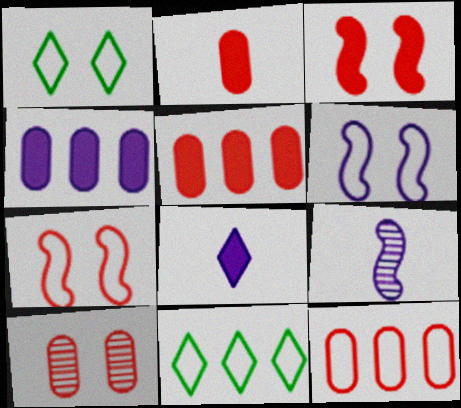[[1, 5, 9], 
[2, 10, 12]]